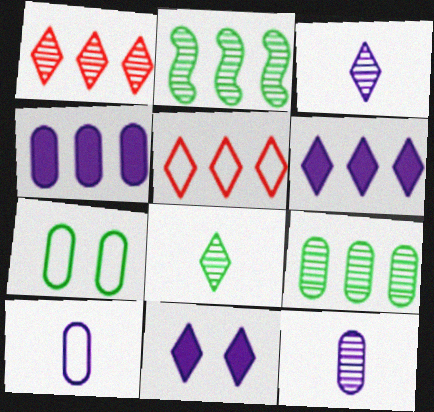[[2, 4, 5], 
[5, 8, 11]]